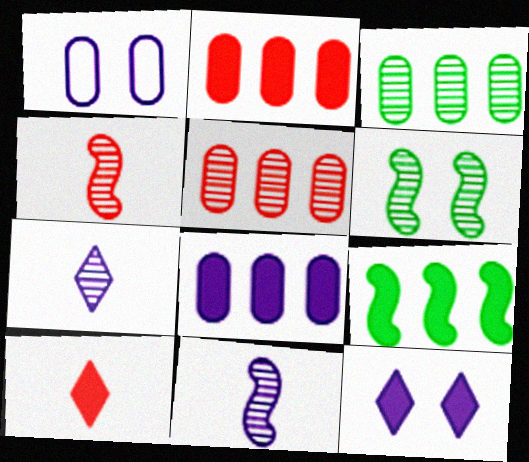[[5, 6, 7]]